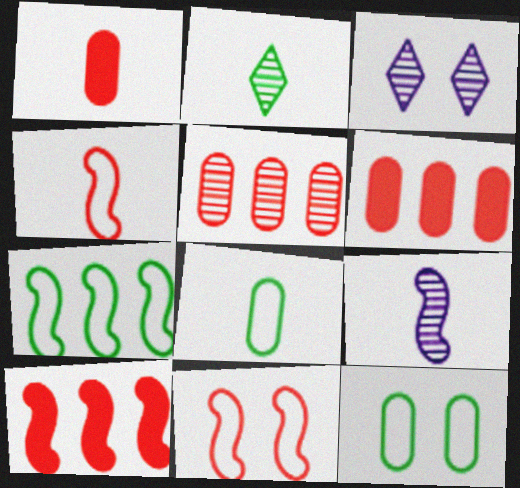[[1, 3, 7], 
[3, 8, 10]]